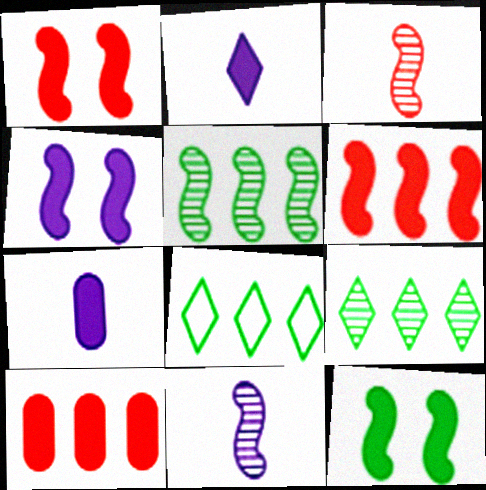[[1, 4, 12], 
[2, 10, 12]]